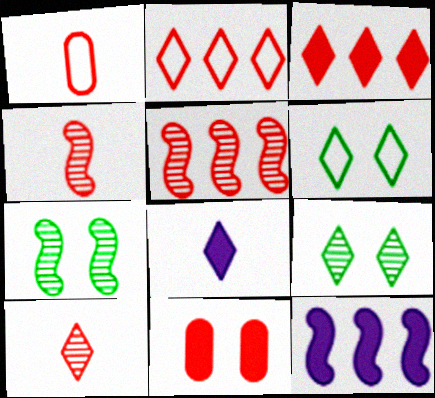[[1, 9, 12], 
[2, 4, 11], 
[2, 8, 9]]